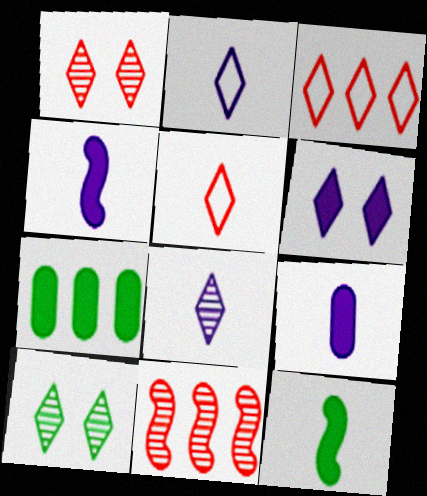[]